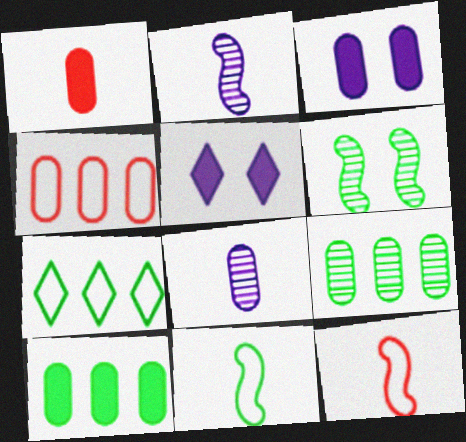[[1, 3, 10], 
[5, 9, 12]]